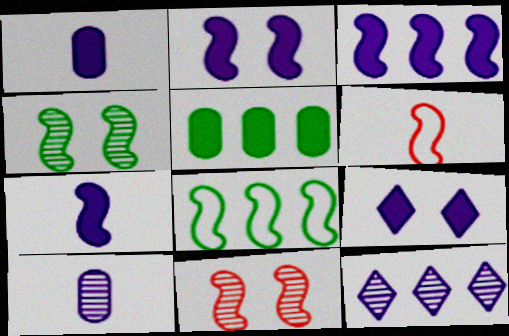[[1, 3, 9], 
[2, 3, 7], 
[3, 4, 6], 
[7, 8, 11]]